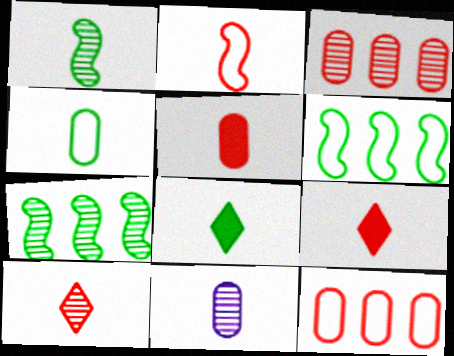[[1, 4, 8], 
[1, 10, 11], 
[2, 5, 10], 
[2, 8, 11], 
[4, 5, 11]]